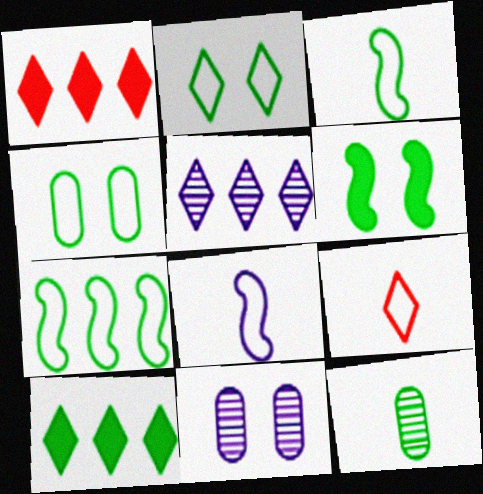[[1, 3, 11]]